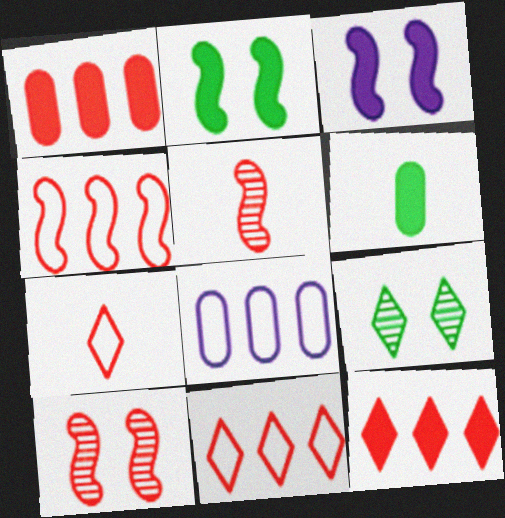[[1, 7, 10], 
[3, 6, 12]]